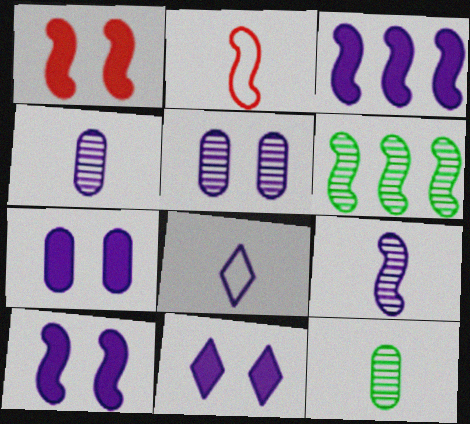[[2, 6, 10], 
[3, 5, 8], 
[7, 10, 11]]